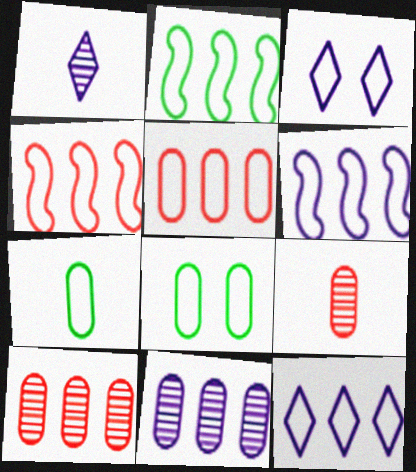[[2, 4, 6], 
[2, 5, 12], 
[3, 4, 7]]